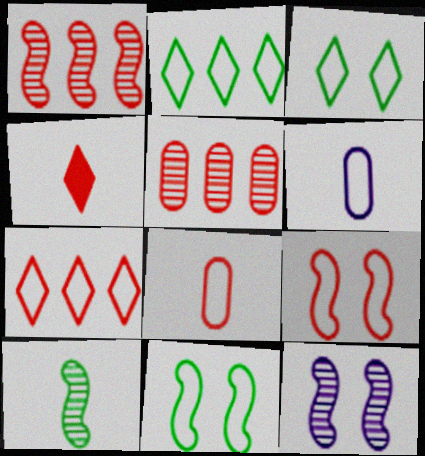[[1, 10, 12], 
[2, 6, 9], 
[4, 5, 9], 
[4, 6, 10], 
[6, 7, 11], 
[7, 8, 9]]